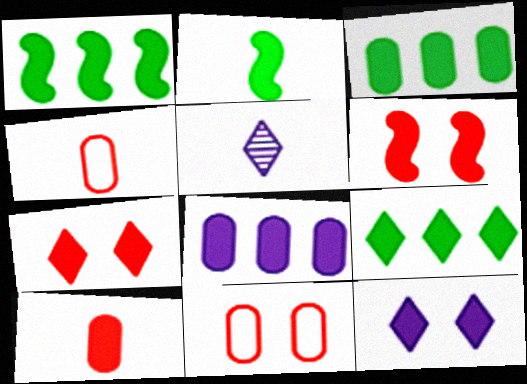[[1, 3, 9], 
[1, 5, 11], 
[1, 10, 12], 
[2, 4, 5], 
[2, 7, 8]]